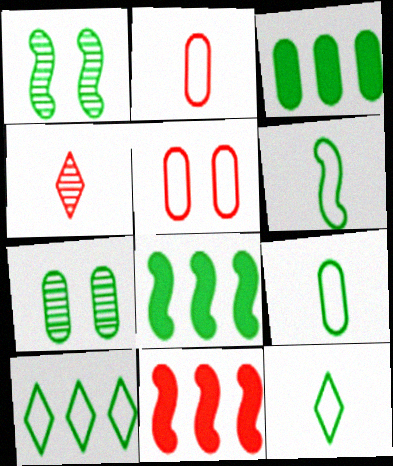[[1, 3, 12], 
[1, 6, 8], 
[3, 7, 9], 
[4, 5, 11], 
[6, 9, 12], 
[7, 8, 12]]